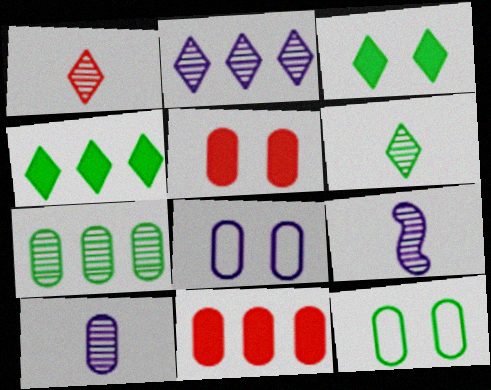[[10, 11, 12]]